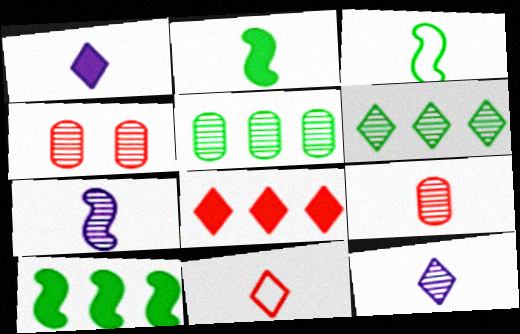[[1, 3, 9], 
[4, 6, 7]]